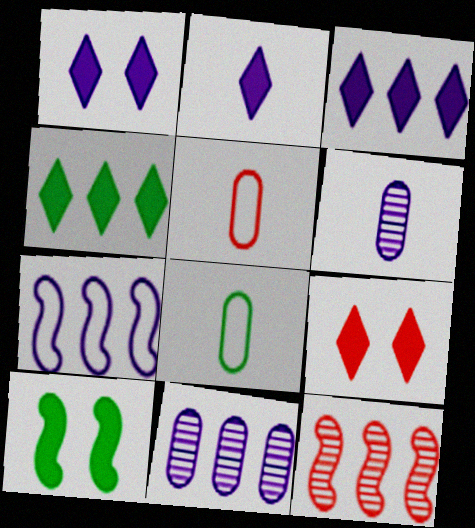[[1, 2, 3], 
[1, 6, 7], 
[1, 8, 12], 
[2, 4, 9], 
[3, 7, 11], 
[5, 9, 12]]